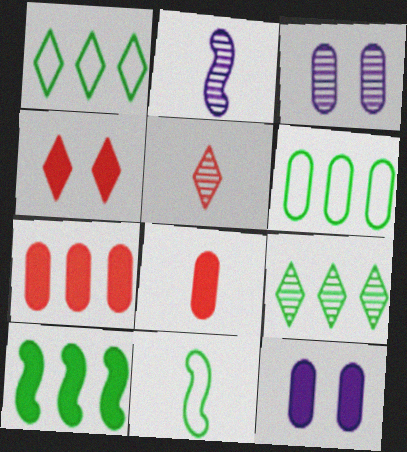[[2, 4, 6], 
[3, 6, 8], 
[6, 9, 10]]